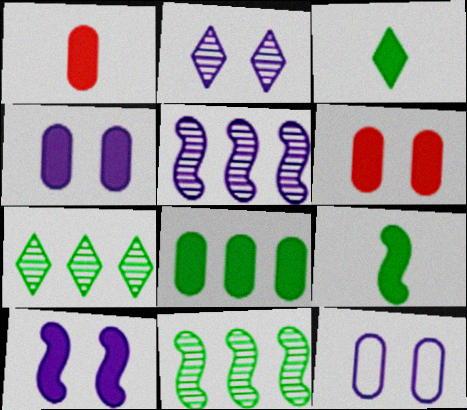[[1, 4, 8], 
[2, 10, 12]]